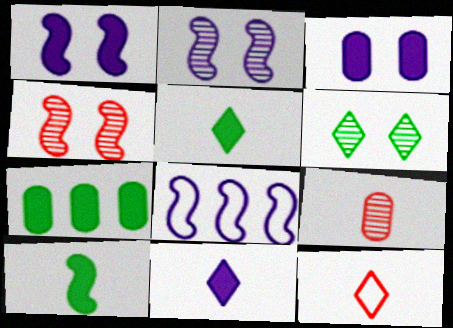[[2, 7, 12], 
[4, 8, 10]]